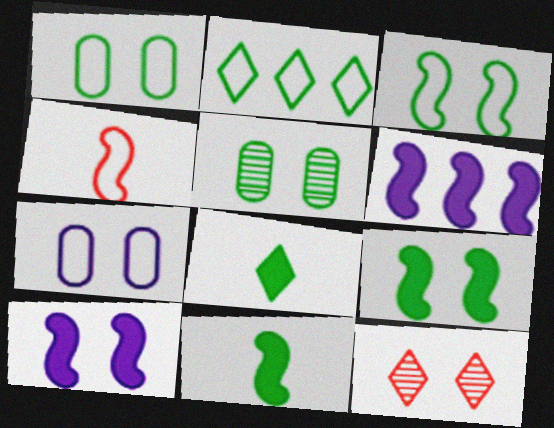[[1, 10, 12], 
[2, 4, 7], 
[2, 5, 11], 
[7, 9, 12]]